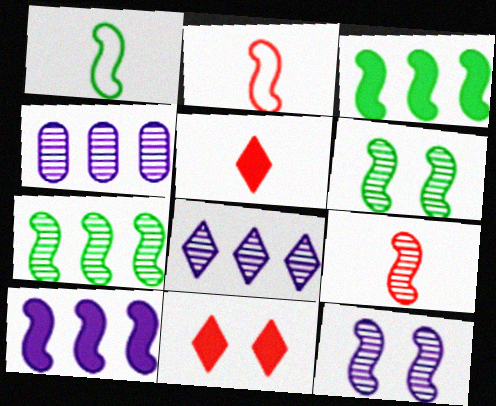[[1, 3, 6], 
[1, 4, 11], 
[2, 3, 12], 
[2, 6, 10], 
[7, 9, 12]]